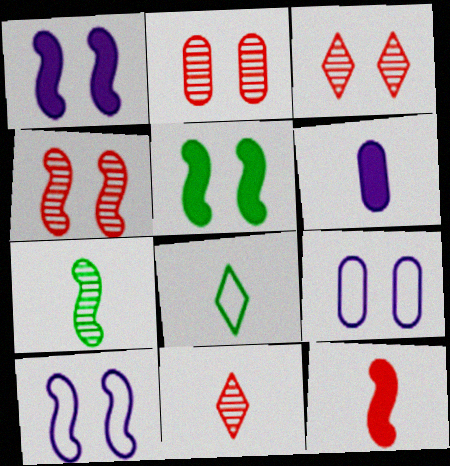[[2, 3, 4], 
[3, 5, 9], 
[4, 5, 10]]